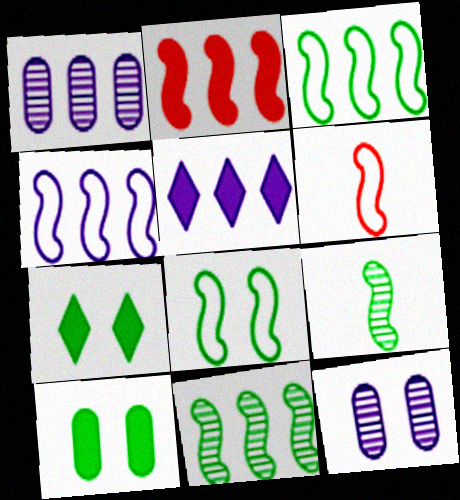[[1, 4, 5], 
[1, 6, 7], 
[2, 4, 11], 
[4, 6, 8]]